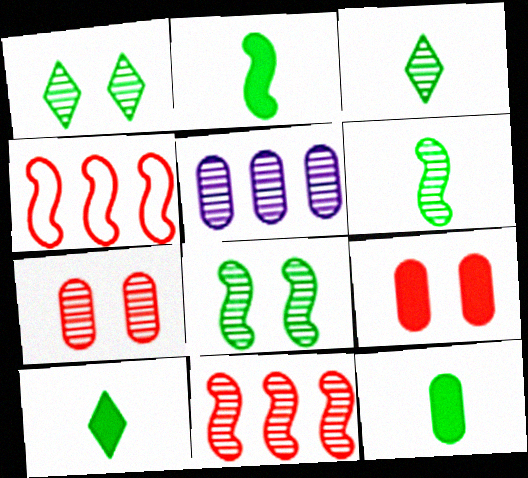[[2, 10, 12]]